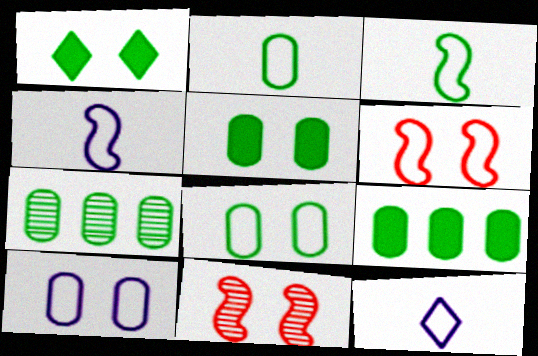[[1, 3, 7], 
[1, 10, 11], 
[2, 5, 7], 
[9, 11, 12]]